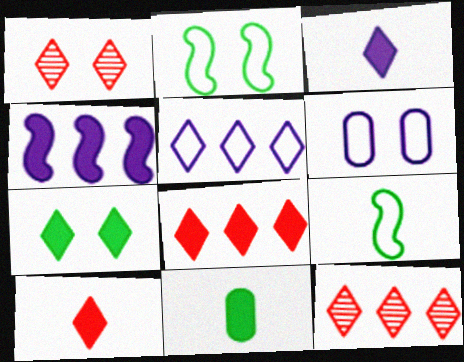[[3, 7, 8]]